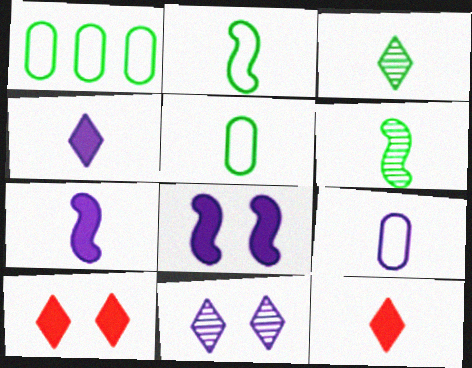[[6, 9, 12]]